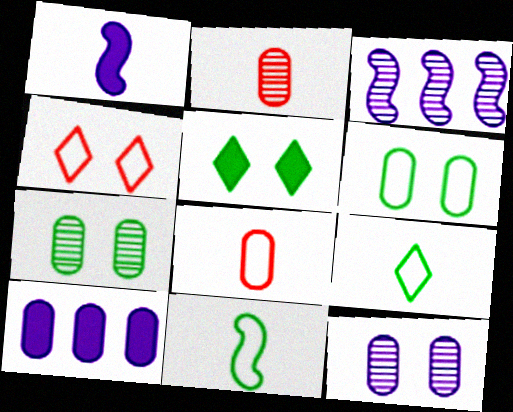[[1, 2, 9], 
[2, 6, 10], 
[3, 5, 8], 
[7, 8, 10]]